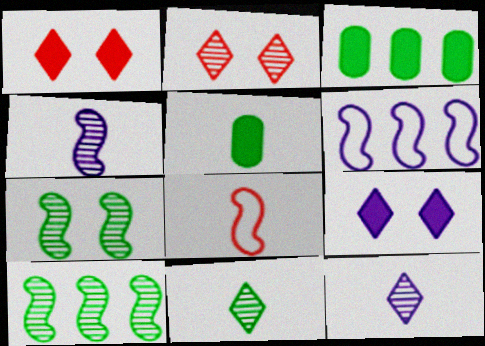[[2, 5, 6], 
[5, 8, 12]]